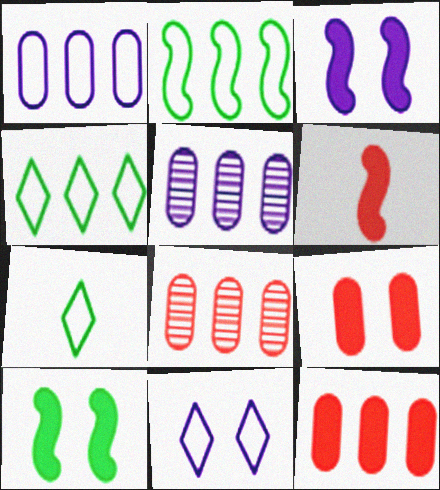[[3, 7, 8]]